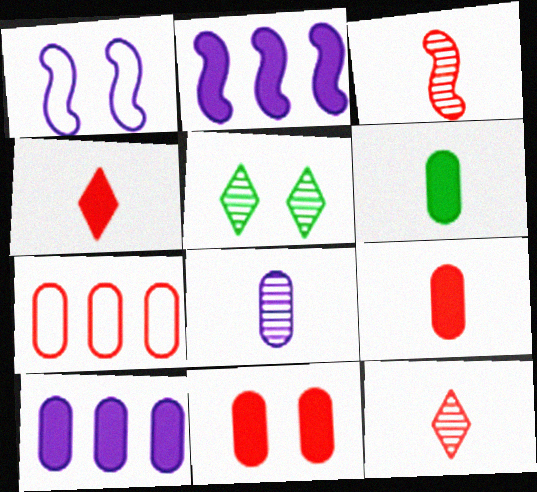[[1, 5, 11], 
[6, 10, 11]]